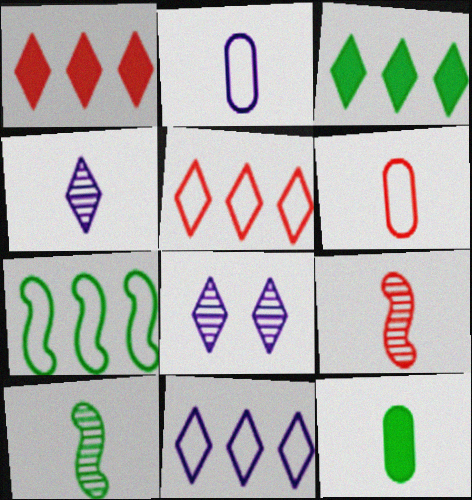[]